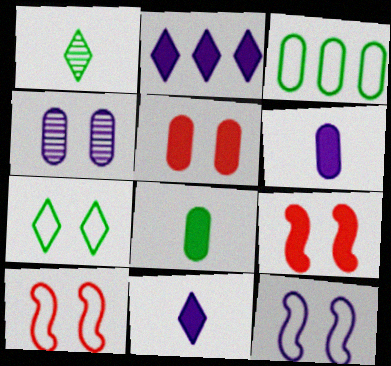[[2, 8, 9], 
[4, 7, 9]]